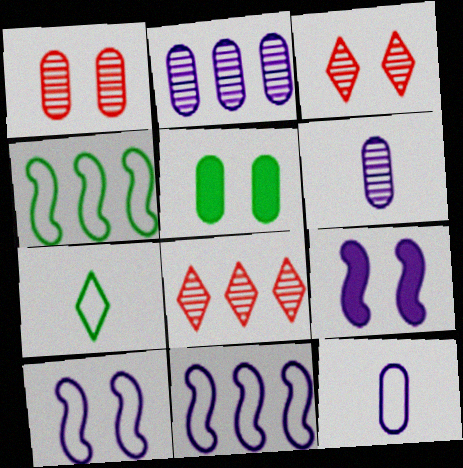[[3, 5, 10]]